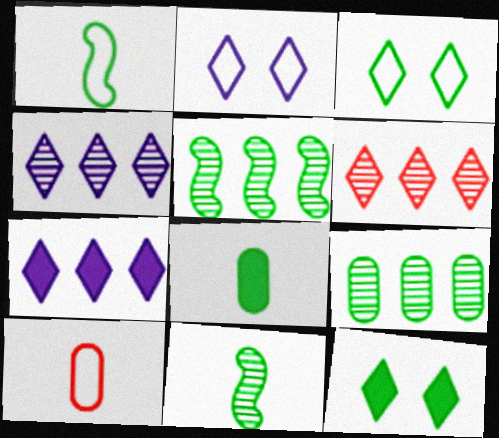[[1, 9, 12], 
[3, 5, 8]]